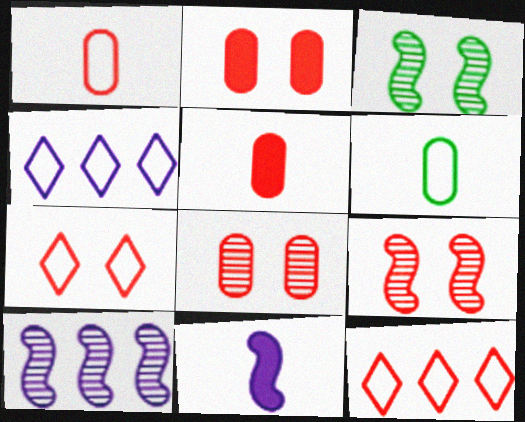[[2, 7, 9], 
[3, 4, 5], 
[5, 9, 12]]